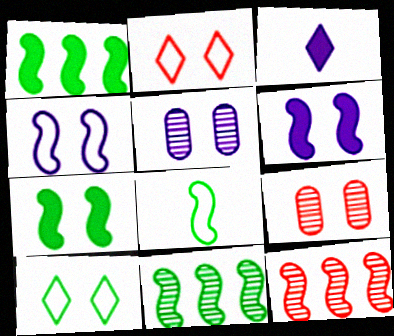[[2, 5, 7], 
[6, 8, 12], 
[6, 9, 10], 
[7, 8, 11]]